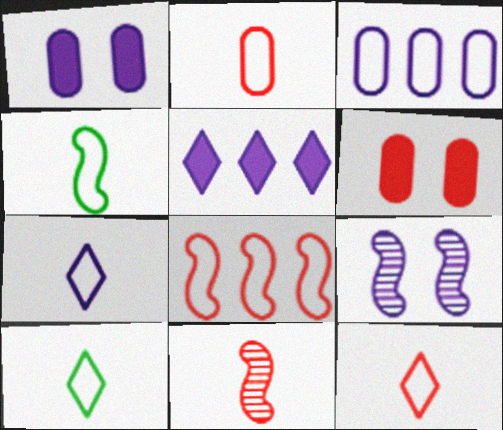[[2, 4, 7], 
[7, 10, 12]]